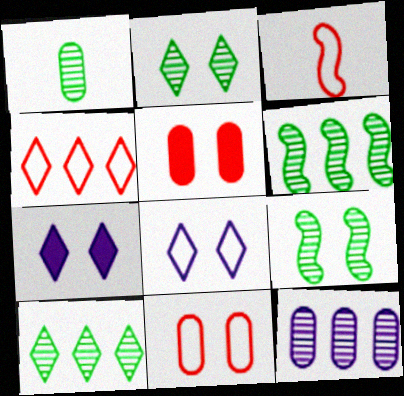[[1, 2, 6], 
[1, 9, 10], 
[3, 4, 11], 
[5, 8, 9], 
[7, 9, 11]]